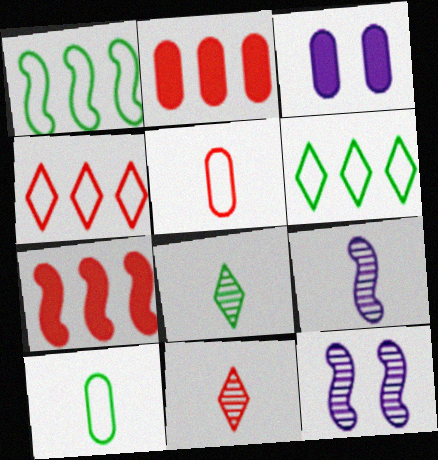[[1, 3, 11]]